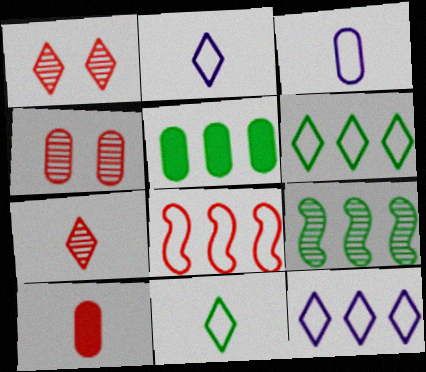[[1, 8, 10], 
[3, 4, 5], 
[5, 6, 9]]